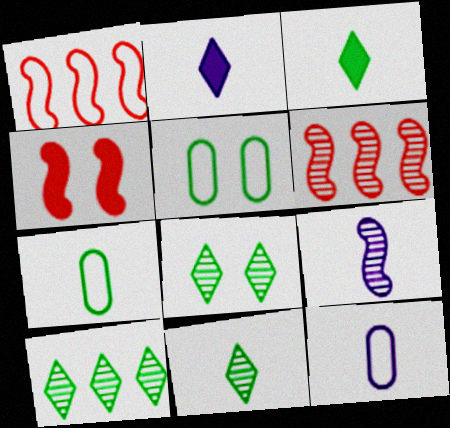[[2, 5, 6], 
[2, 9, 12], 
[4, 10, 12], 
[8, 10, 11]]